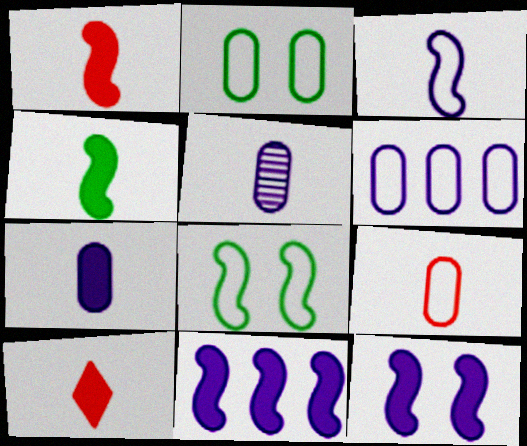[[2, 6, 9], 
[4, 7, 10]]